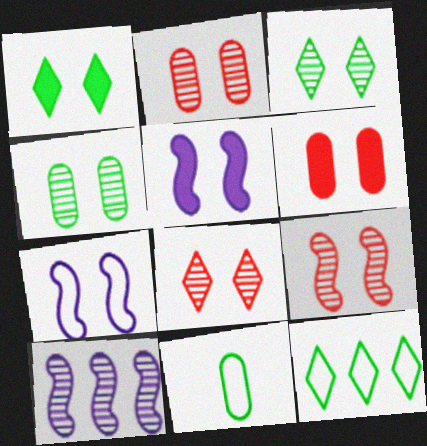[[1, 2, 7], 
[1, 5, 6], 
[2, 8, 9], 
[3, 6, 7]]